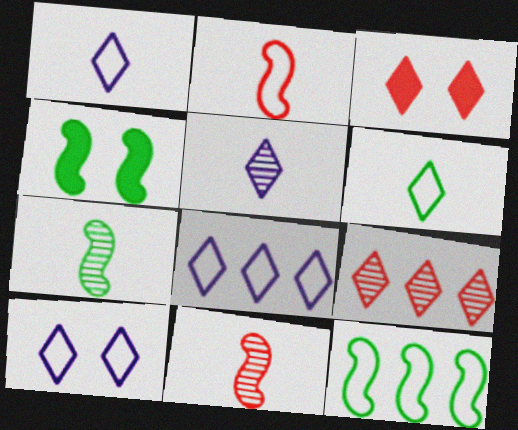[[1, 8, 10], 
[4, 7, 12]]